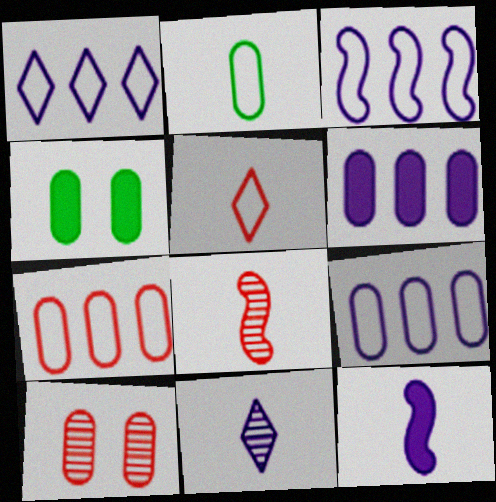[[1, 3, 9], 
[1, 4, 8], 
[2, 6, 10]]